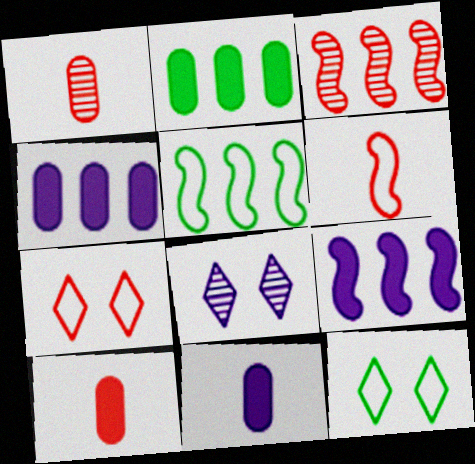[[1, 9, 12], 
[2, 6, 8], 
[3, 5, 9], 
[3, 7, 10], 
[3, 11, 12], 
[5, 8, 10]]